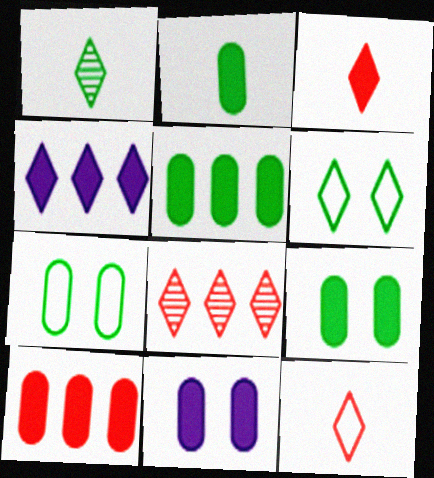[[2, 5, 9], 
[2, 10, 11]]